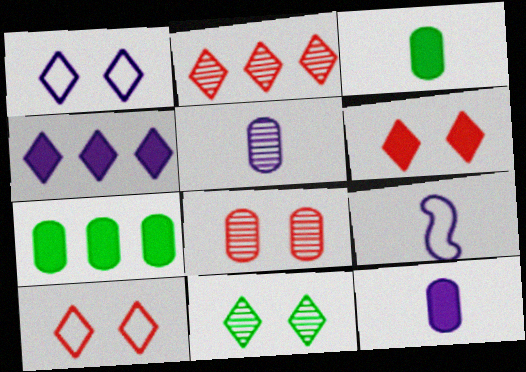[[1, 6, 11]]